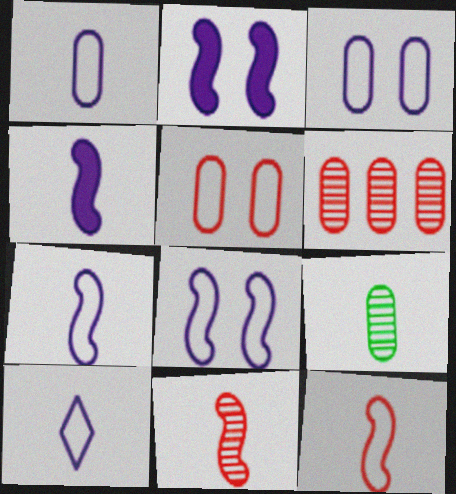[[1, 7, 10]]